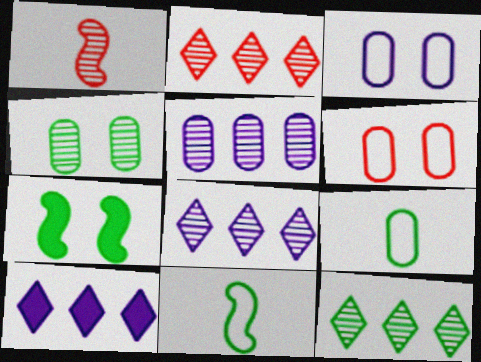[[1, 4, 8], 
[2, 8, 12], 
[7, 9, 12]]